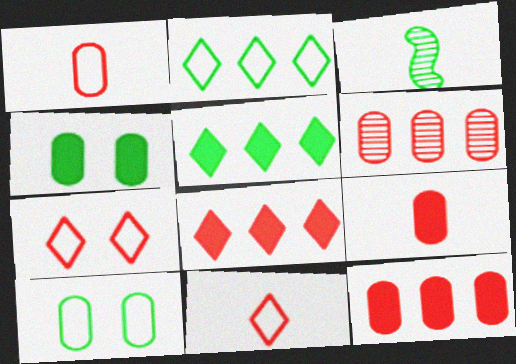[[2, 3, 4], 
[3, 5, 10]]